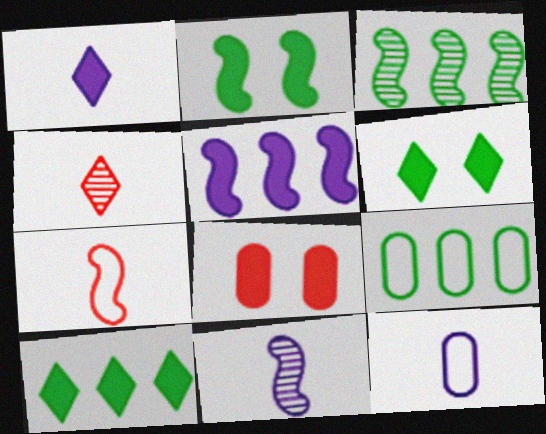[[1, 11, 12], 
[3, 9, 10]]